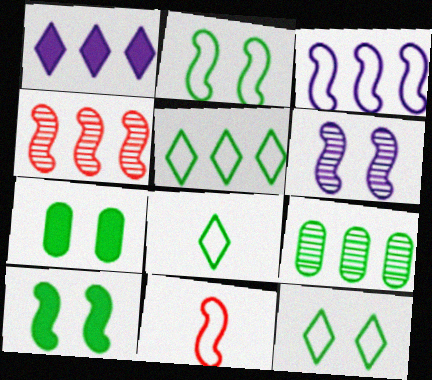[[2, 3, 11], 
[5, 8, 12], 
[8, 9, 10]]